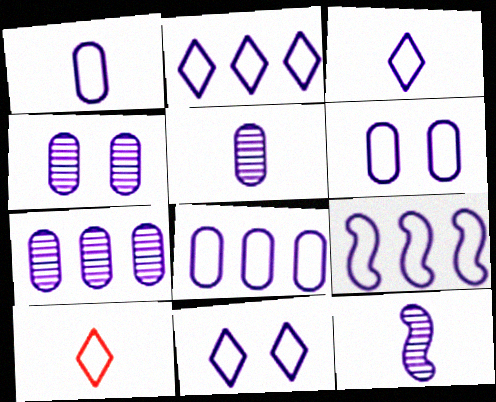[[1, 6, 8], 
[1, 9, 11], 
[2, 3, 11], 
[2, 8, 9], 
[3, 6, 9], 
[4, 5, 7]]